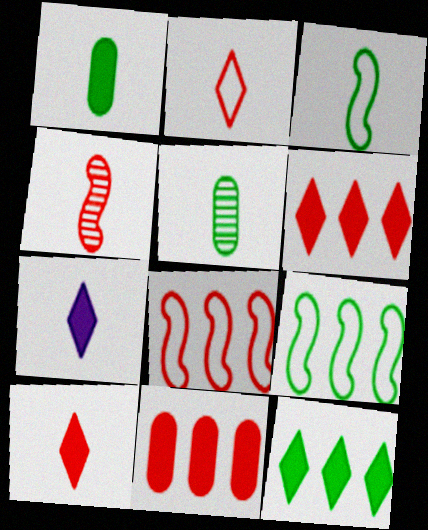[]